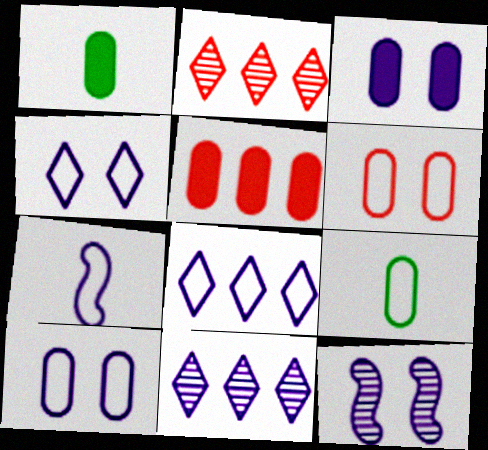[[1, 3, 5], 
[3, 4, 12], 
[3, 7, 11], 
[7, 8, 10]]